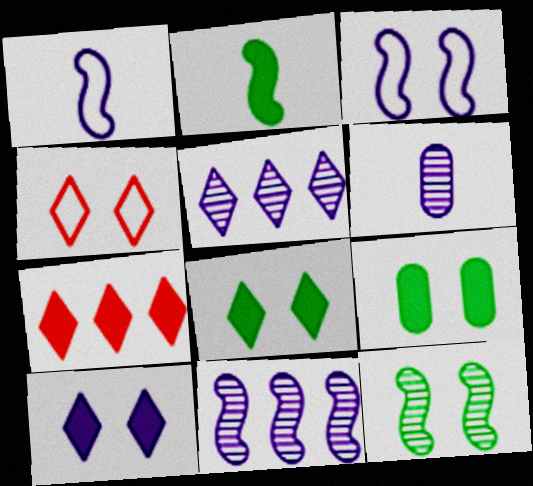[]